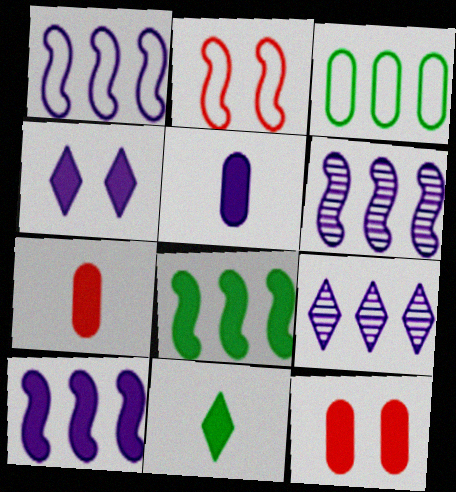[[1, 6, 10], 
[4, 5, 10], 
[4, 7, 8], 
[10, 11, 12]]